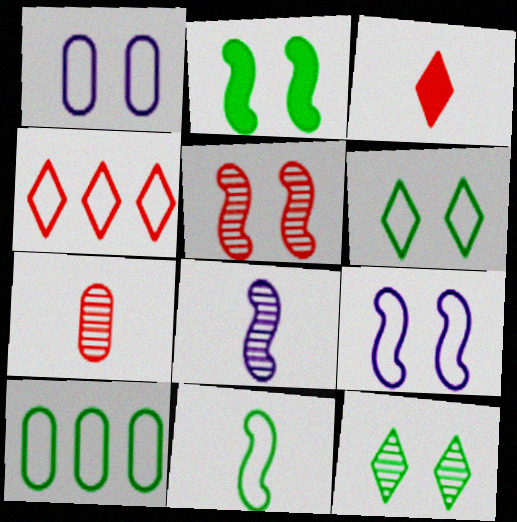[[1, 4, 11], 
[2, 5, 9], 
[6, 10, 11]]